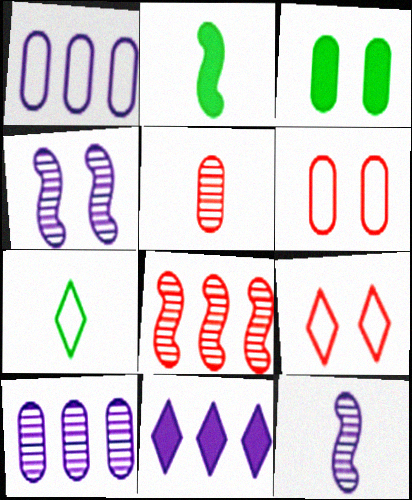[[1, 3, 5], 
[2, 9, 10], 
[3, 4, 9]]